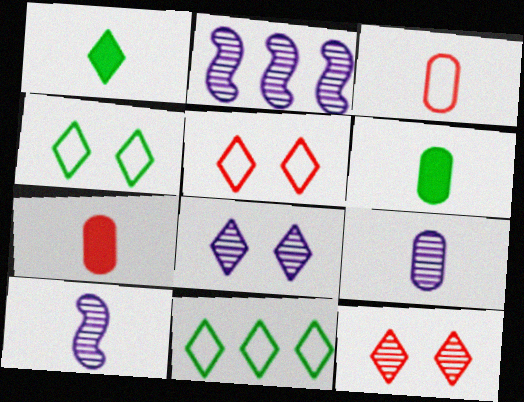[[1, 3, 10], 
[2, 4, 7], 
[2, 5, 6], 
[2, 8, 9], 
[3, 6, 9]]